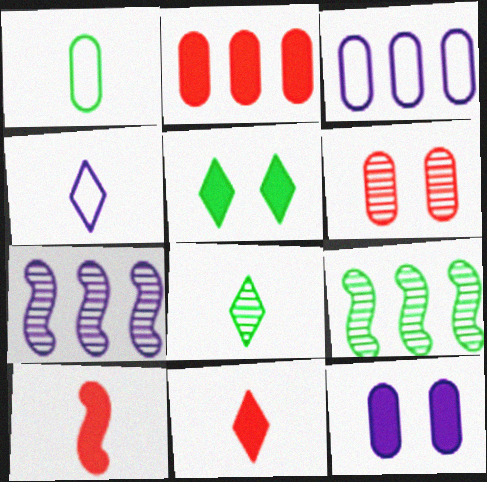[[1, 5, 9], 
[4, 7, 12], 
[4, 8, 11], 
[6, 7, 8]]